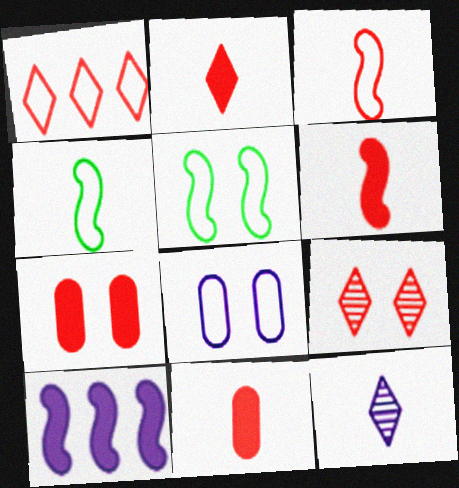[[1, 2, 9], 
[1, 4, 8], 
[2, 6, 11], 
[4, 11, 12], 
[8, 10, 12]]